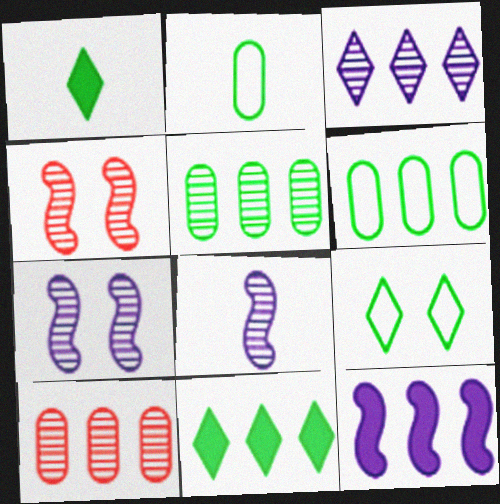[]